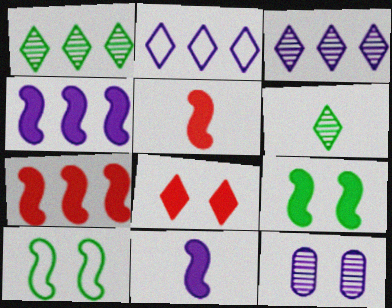[[2, 6, 8], 
[2, 11, 12], 
[4, 5, 9], 
[7, 9, 11], 
[8, 10, 12]]